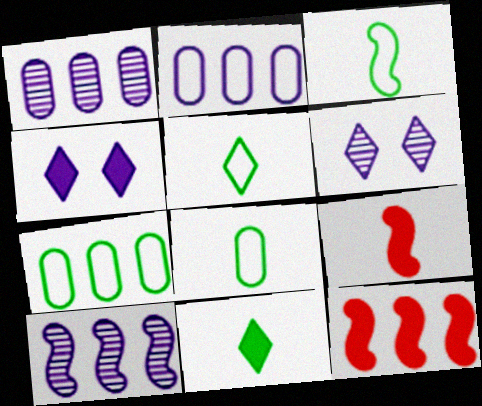[[3, 5, 8], 
[6, 7, 9], 
[6, 8, 12]]